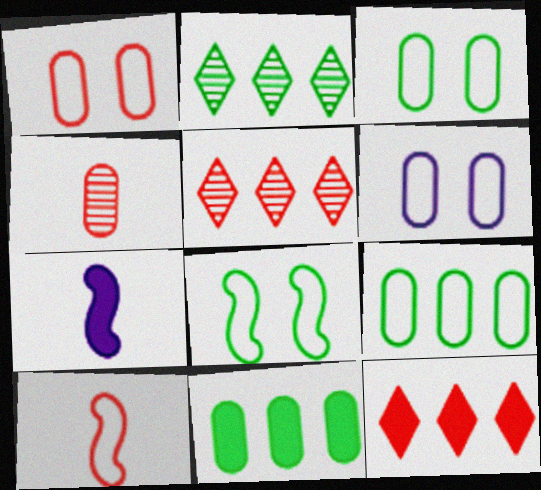[[1, 2, 7], 
[1, 3, 6], 
[3, 5, 7], 
[4, 6, 11]]